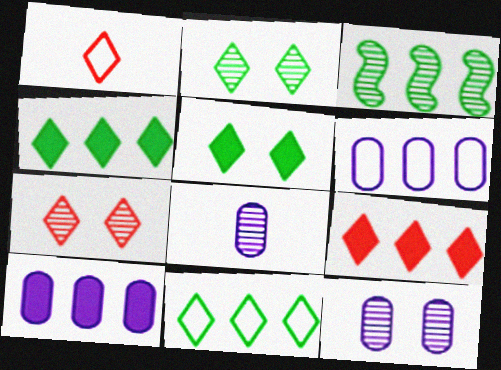[[1, 7, 9], 
[3, 6, 9], 
[3, 7, 8]]